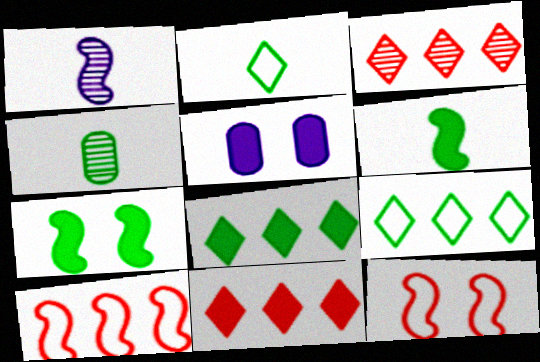[[1, 7, 10], 
[2, 4, 6], 
[4, 7, 9], 
[5, 6, 11]]